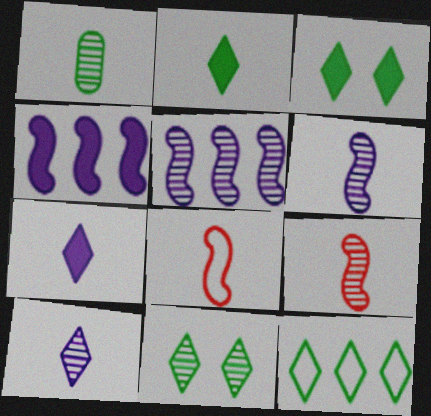[[1, 7, 8], 
[1, 9, 10], 
[2, 11, 12]]